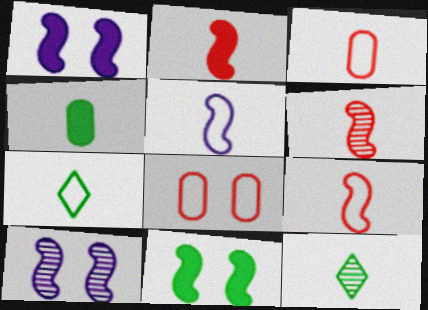[[2, 6, 9], 
[3, 5, 7]]